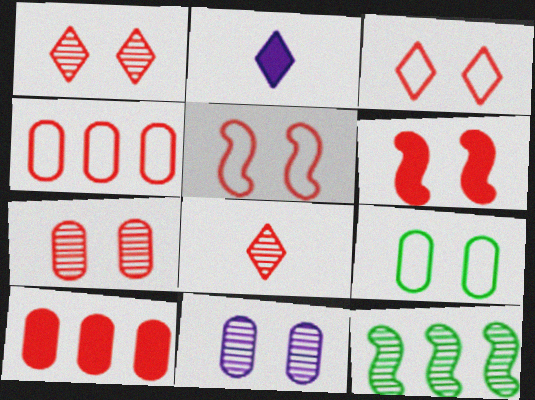[[3, 6, 7], 
[4, 6, 8], 
[5, 8, 10], 
[8, 11, 12]]